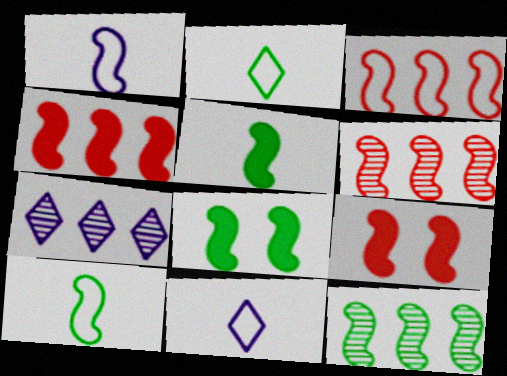[[1, 6, 8], 
[1, 9, 12], 
[3, 4, 6], 
[8, 10, 12]]